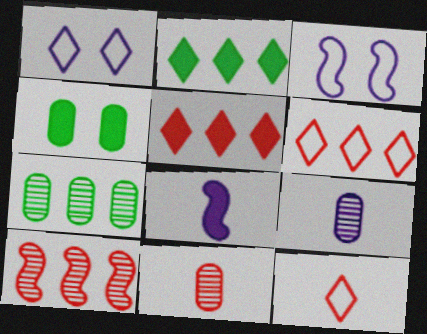[[2, 3, 11], 
[4, 5, 8]]